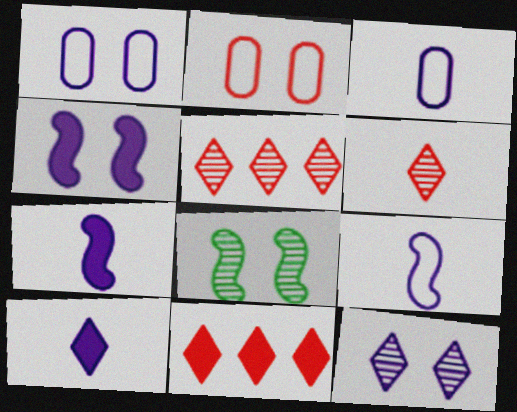[[1, 4, 12], 
[3, 8, 11]]